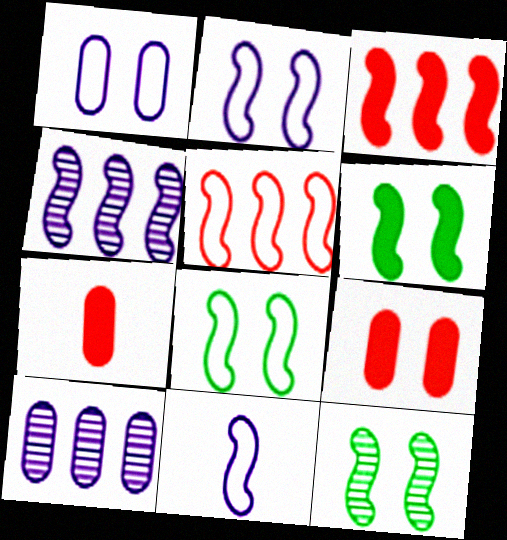[[3, 11, 12], 
[5, 8, 11], 
[6, 8, 12]]